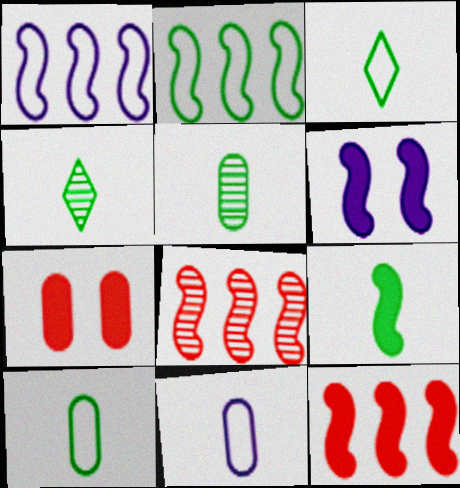[[1, 4, 7], 
[3, 5, 9], 
[4, 9, 10], 
[6, 9, 12]]